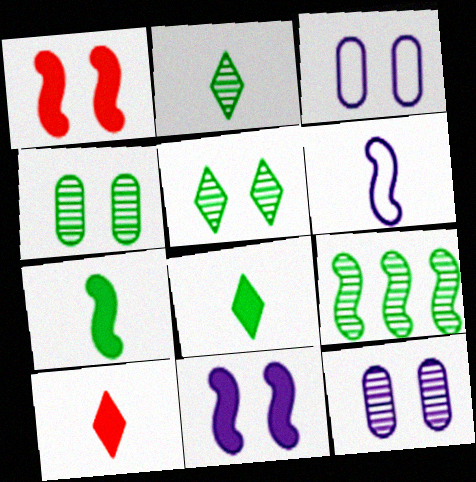[[1, 3, 5], 
[1, 6, 9], 
[2, 4, 9], 
[3, 9, 10]]